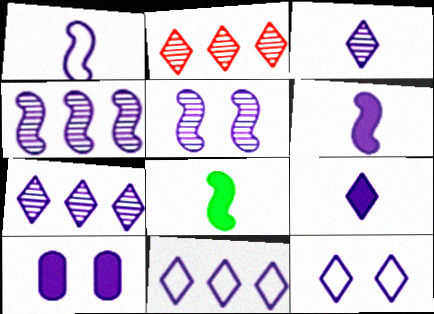[[1, 7, 10], 
[5, 10, 12], 
[7, 9, 12]]